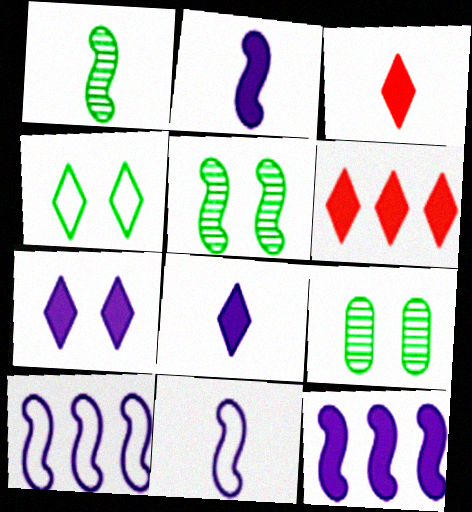[[3, 9, 10], 
[6, 9, 11]]